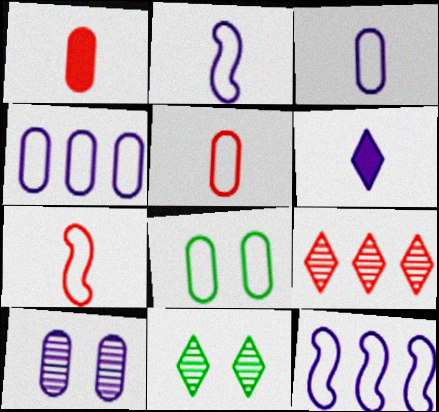[[1, 11, 12], 
[4, 5, 8], 
[6, 10, 12]]